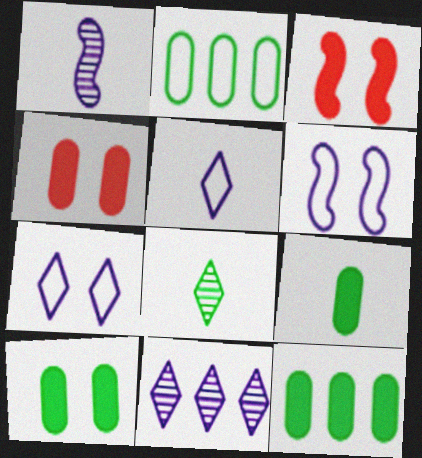[[9, 10, 12]]